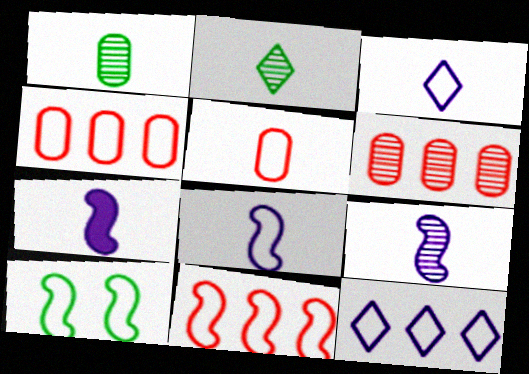[[2, 5, 7], 
[3, 4, 10], 
[5, 10, 12], 
[7, 8, 9], 
[8, 10, 11]]